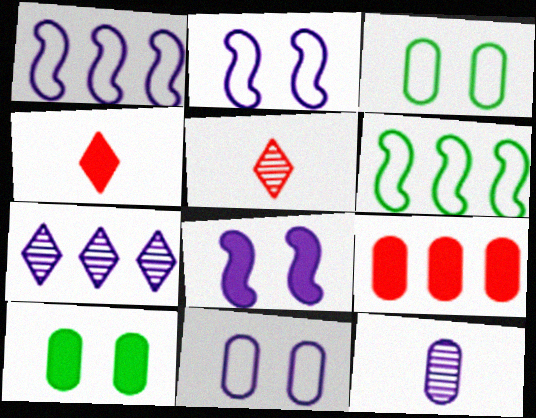[[1, 5, 10], 
[3, 9, 12], 
[6, 7, 9]]